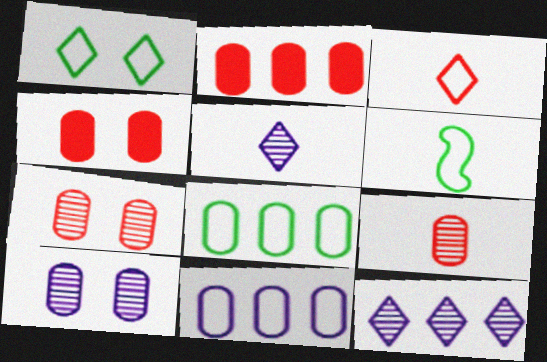[[1, 6, 8], 
[4, 6, 12]]